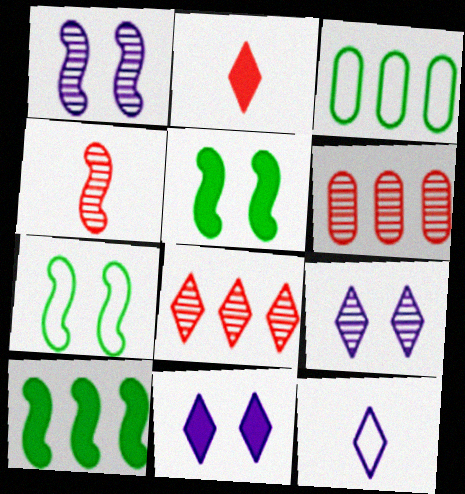[[1, 2, 3], 
[3, 4, 11], 
[5, 6, 12]]